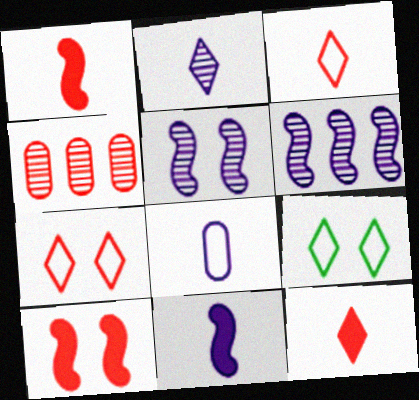[[1, 4, 7], 
[2, 8, 11], 
[3, 4, 10], 
[4, 9, 11]]